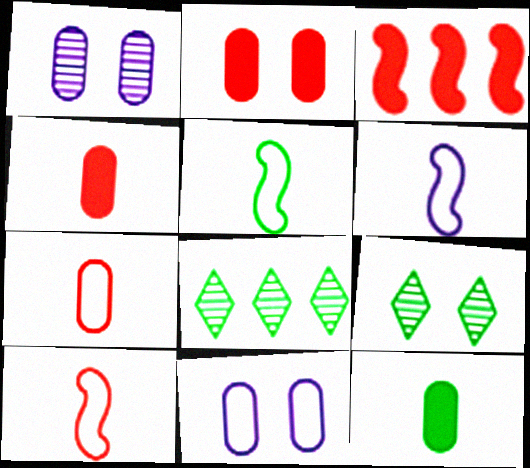[[2, 6, 8], 
[5, 6, 10]]